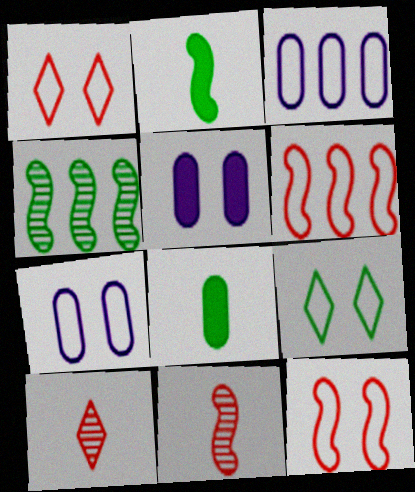[[4, 8, 9], 
[7, 9, 12]]